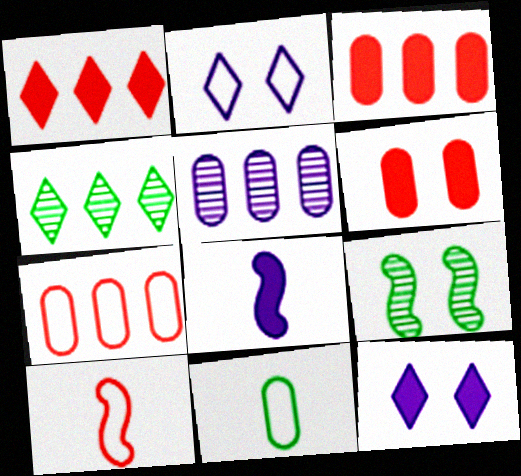[[2, 5, 8], 
[2, 6, 9], 
[5, 6, 11]]